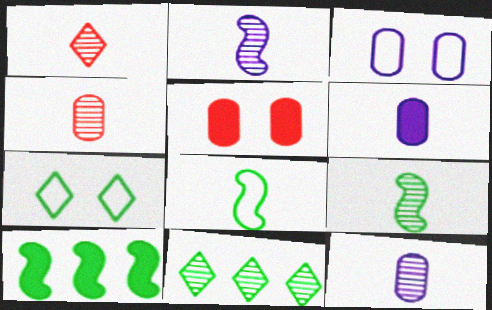[[1, 3, 10], 
[1, 6, 8], 
[1, 9, 12]]